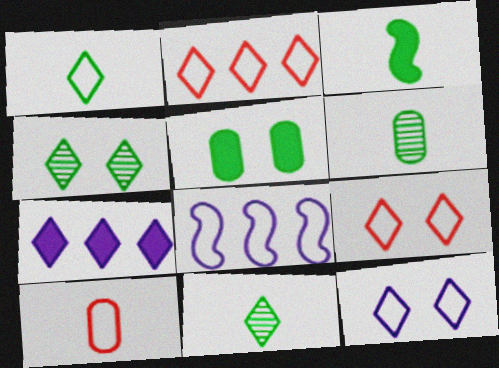[[1, 2, 12], 
[1, 3, 6], 
[7, 9, 11]]